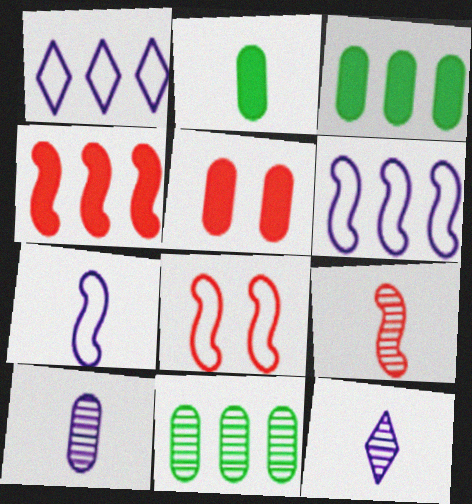[[1, 4, 11], 
[3, 8, 12], 
[4, 8, 9]]